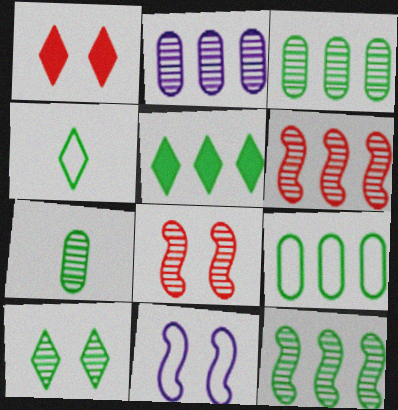[[4, 5, 10], 
[5, 9, 12], 
[7, 10, 12]]